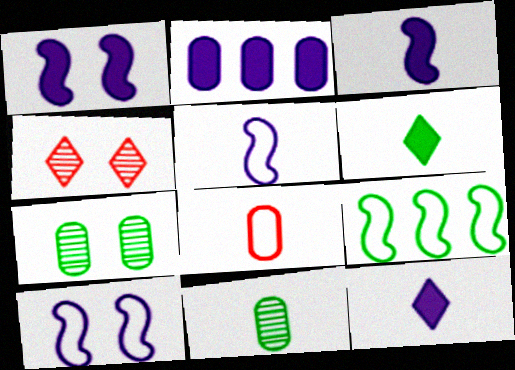[[1, 2, 12], 
[2, 7, 8], 
[6, 7, 9]]